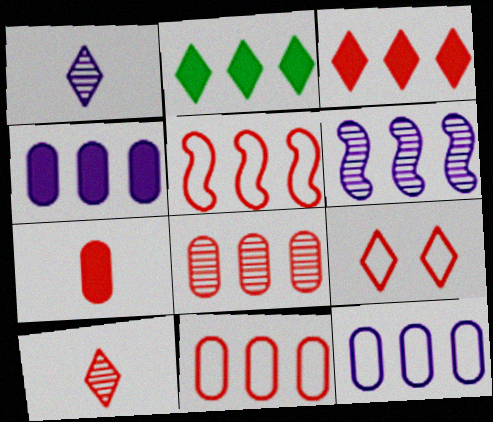[[1, 2, 9], 
[2, 6, 11], 
[3, 5, 8], 
[3, 9, 10]]